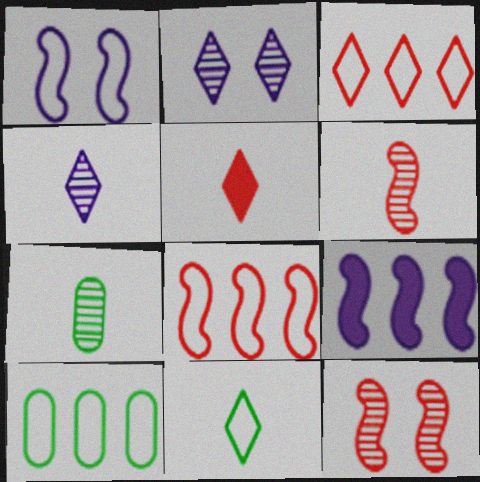[[4, 5, 11], 
[4, 6, 7]]